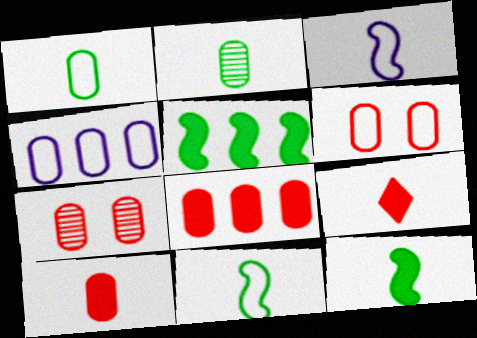[[1, 4, 6], 
[2, 3, 9]]